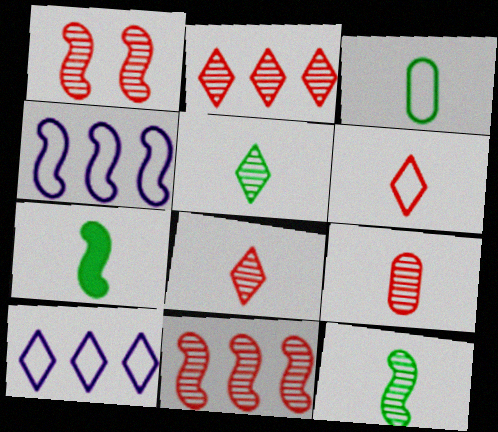[[1, 2, 9], 
[1, 4, 7], 
[3, 5, 7]]